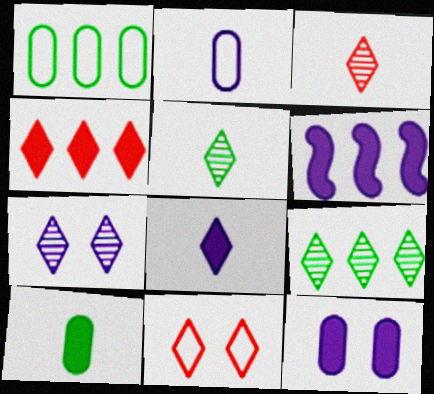[[2, 6, 7], 
[3, 4, 11], 
[3, 7, 9], 
[6, 8, 12], 
[8, 9, 11]]